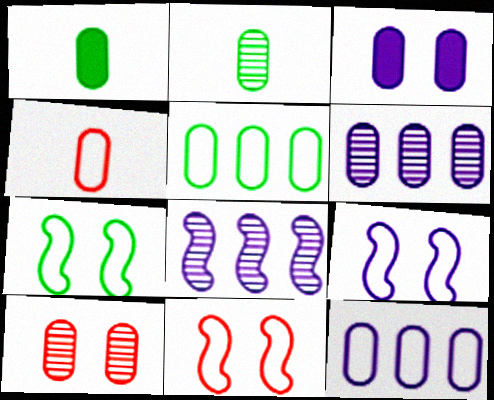[[1, 10, 12], 
[2, 6, 10], 
[7, 9, 11]]